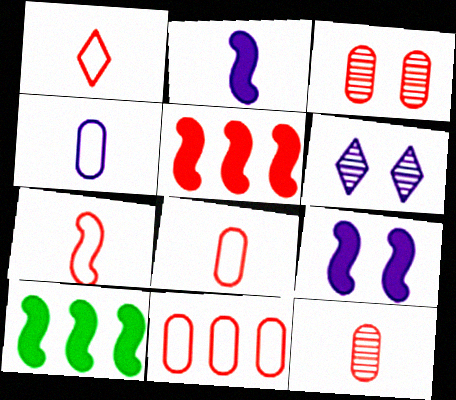[[1, 3, 5], 
[1, 7, 8], 
[6, 8, 10]]